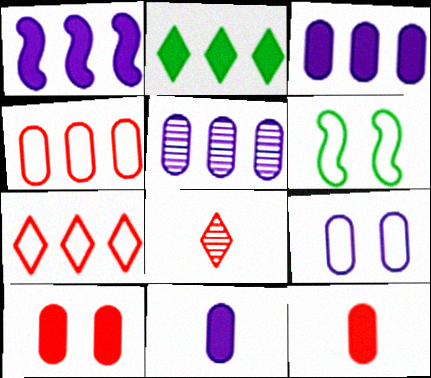[[3, 6, 8], 
[5, 9, 11]]